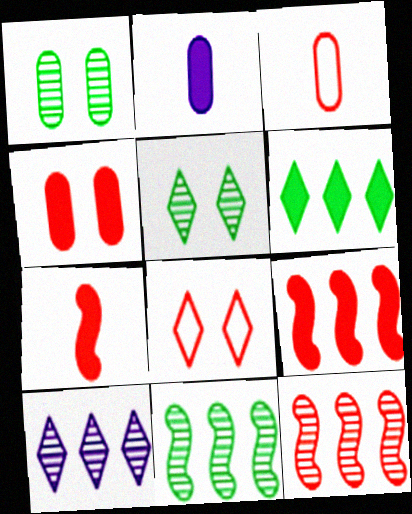[[2, 8, 11]]